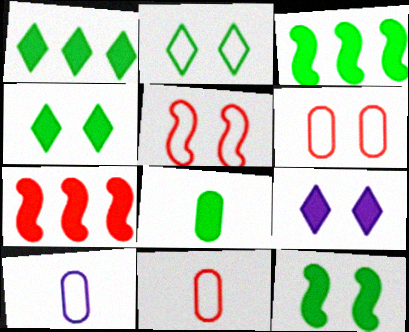[[1, 8, 12], 
[3, 4, 8], 
[7, 8, 9]]